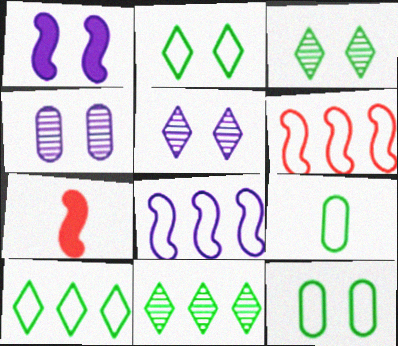[[4, 7, 10]]